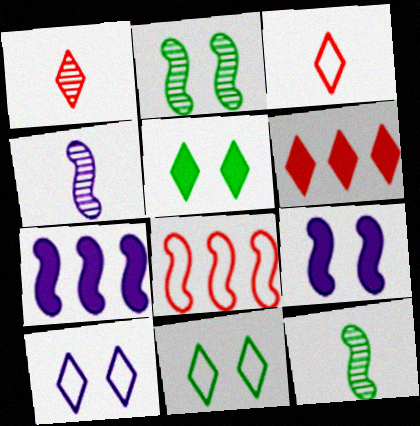[[8, 9, 12]]